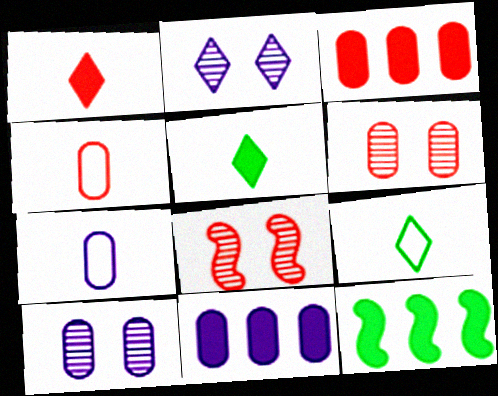[[2, 4, 12], 
[3, 4, 6], 
[7, 10, 11], 
[8, 9, 11]]